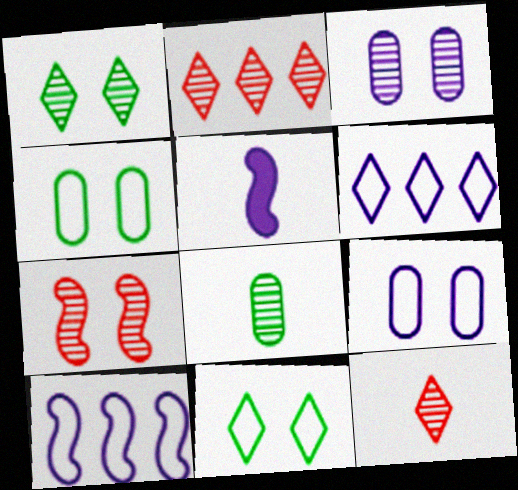[[1, 3, 7], 
[2, 4, 5], 
[3, 5, 6]]